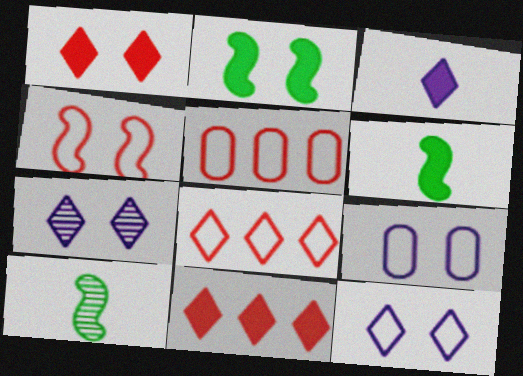[[5, 6, 7], 
[9, 10, 11]]